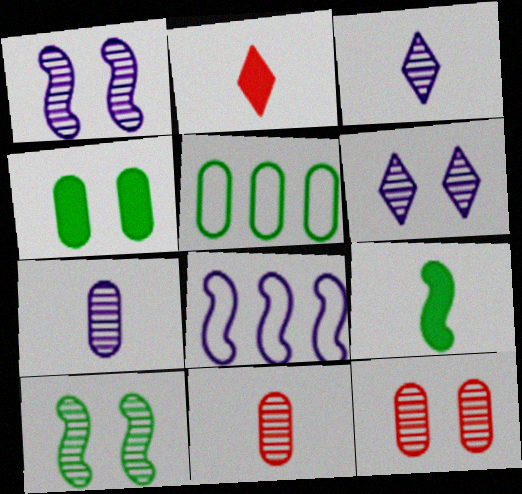[[1, 2, 5], 
[6, 10, 12]]